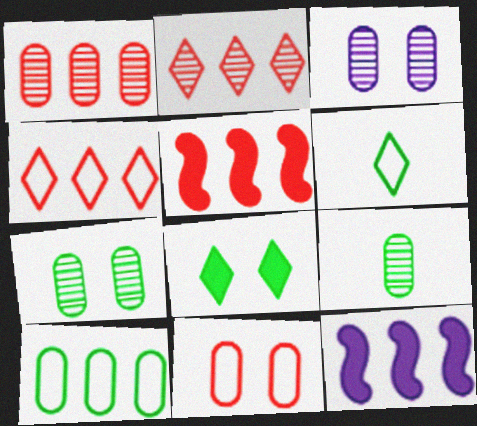[[1, 3, 9], 
[1, 4, 5], 
[2, 10, 12], 
[3, 5, 6]]